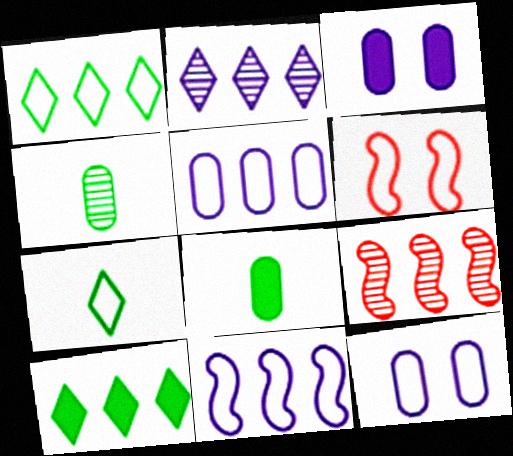[[2, 6, 8], 
[3, 7, 9], 
[5, 6, 7], 
[5, 9, 10]]